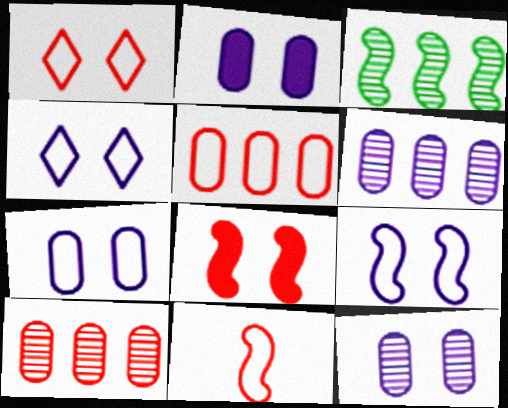[[1, 5, 11], 
[2, 7, 12], 
[4, 7, 9]]